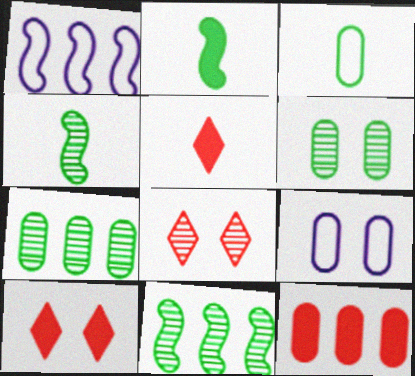[[1, 5, 6], 
[5, 9, 11]]